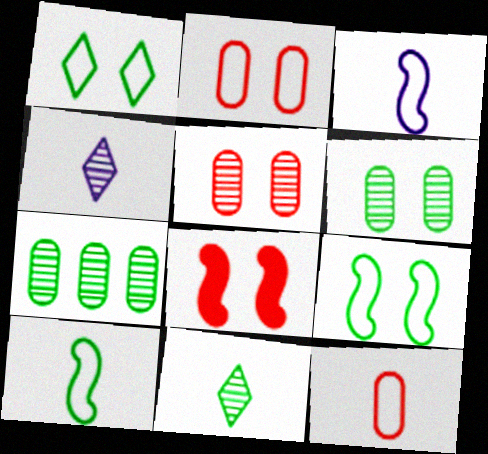[]